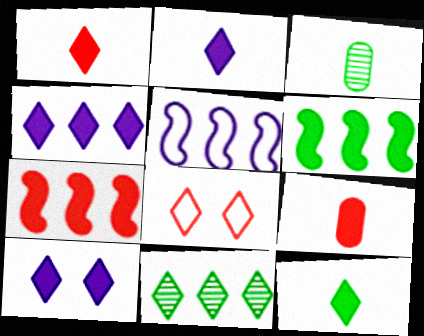[[1, 2, 12], 
[2, 4, 10], 
[2, 8, 11], 
[6, 9, 10]]